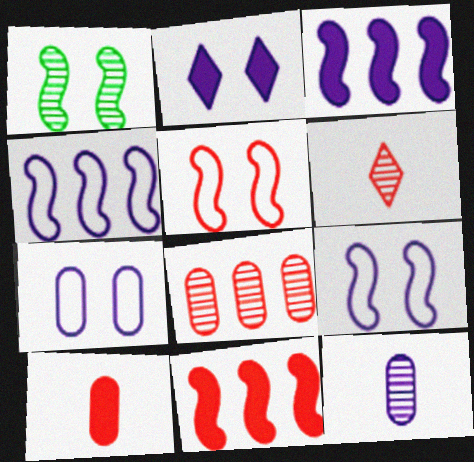[[2, 4, 12]]